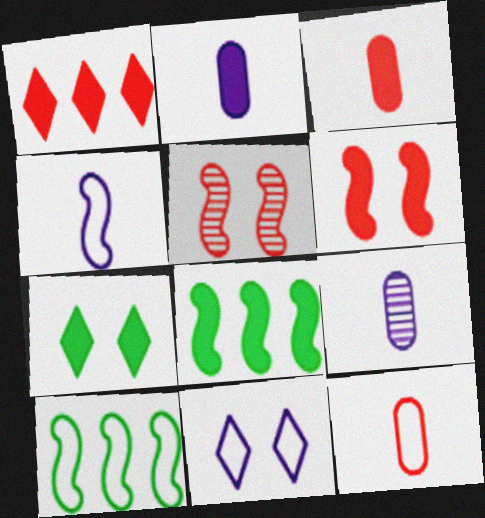[[1, 3, 6], 
[1, 5, 12], 
[4, 5, 8], 
[10, 11, 12]]